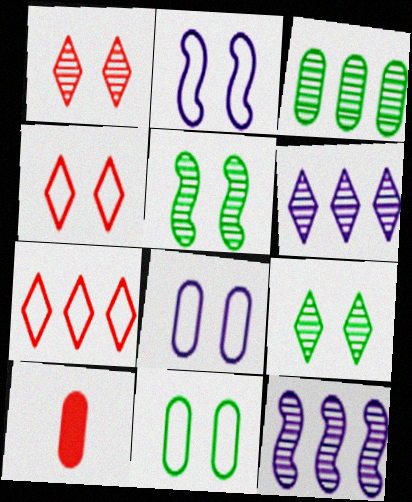[[2, 4, 11], 
[3, 8, 10]]